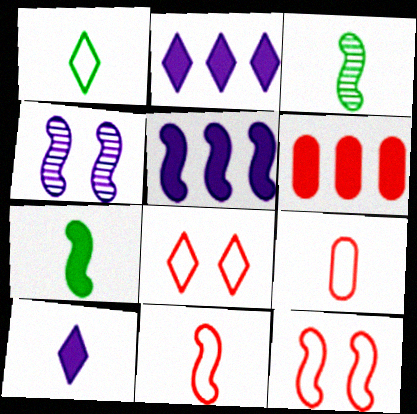[[1, 4, 6], 
[3, 5, 12], 
[3, 9, 10]]